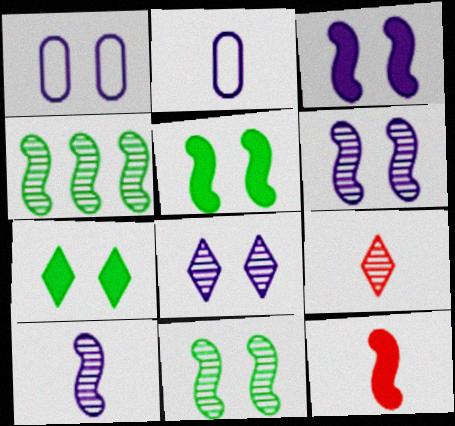[[1, 3, 8]]